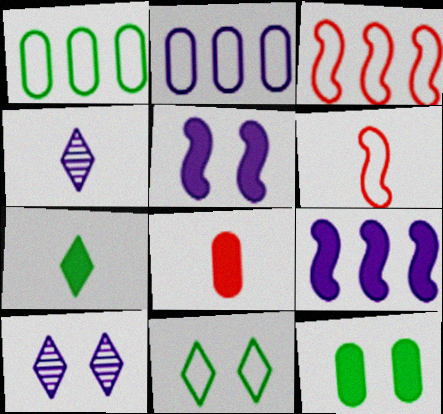[[2, 4, 5], 
[2, 6, 11], 
[3, 4, 12]]